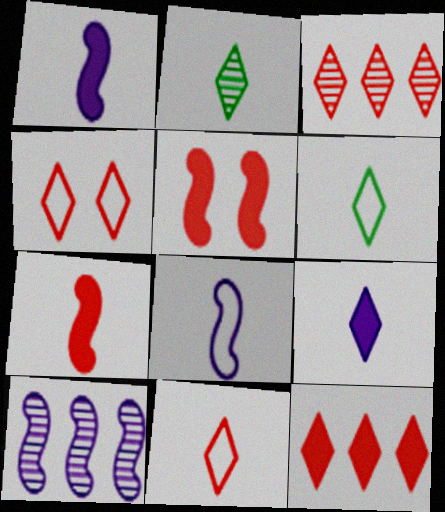[[2, 9, 11]]